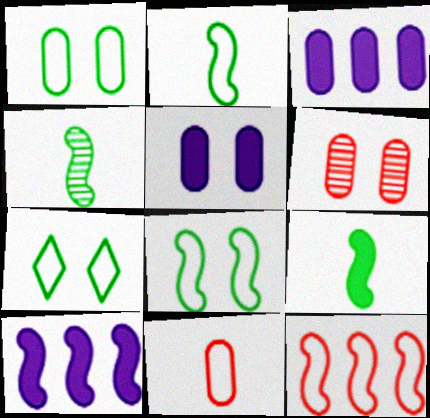[[1, 5, 6], 
[1, 7, 8], 
[2, 4, 9]]